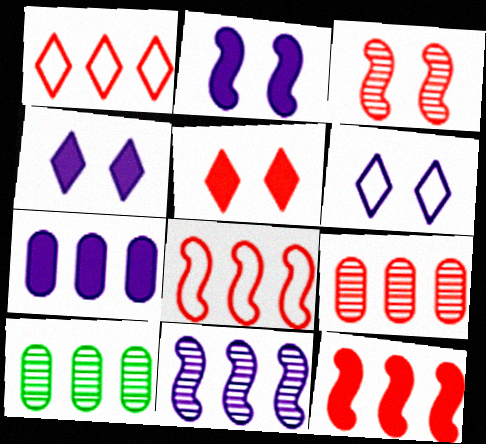[[1, 9, 12]]